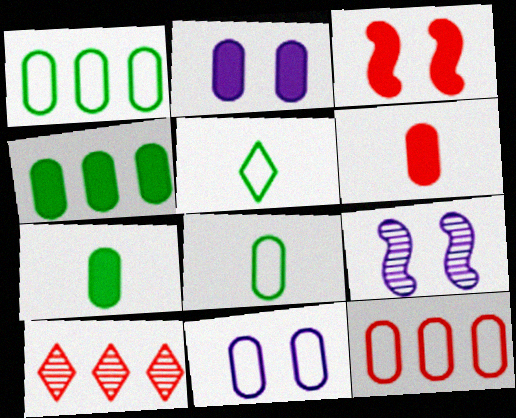[[2, 4, 6], 
[8, 11, 12]]